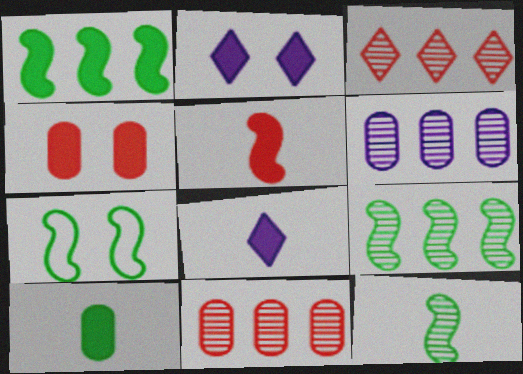[[1, 4, 8], 
[1, 7, 12], 
[3, 6, 9], 
[5, 8, 10], 
[7, 8, 11]]